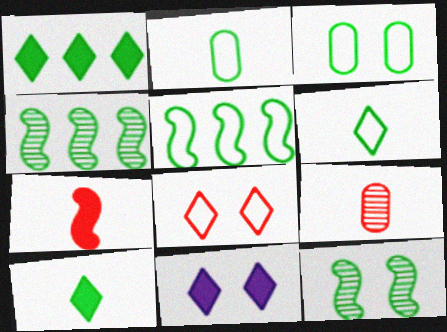[[1, 2, 12], 
[3, 4, 10], 
[3, 5, 6], 
[5, 9, 11]]